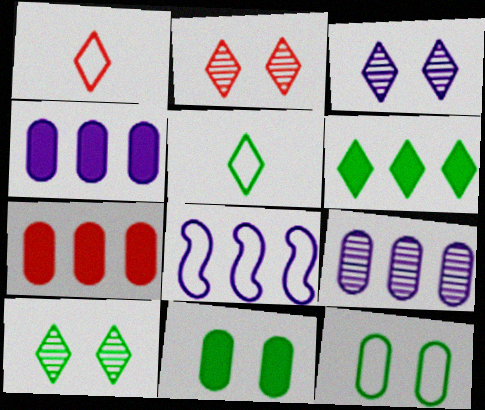[[1, 3, 6], 
[1, 8, 12], 
[2, 3, 10], 
[5, 6, 10]]